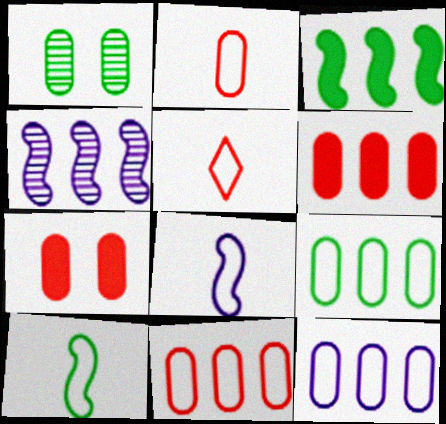[[9, 11, 12]]